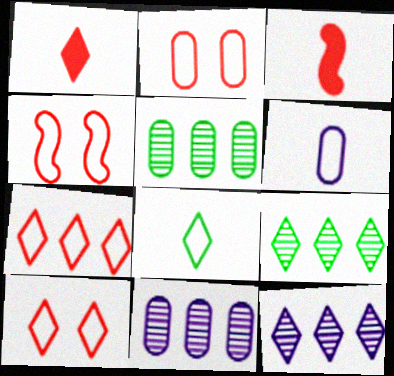[[2, 4, 10]]